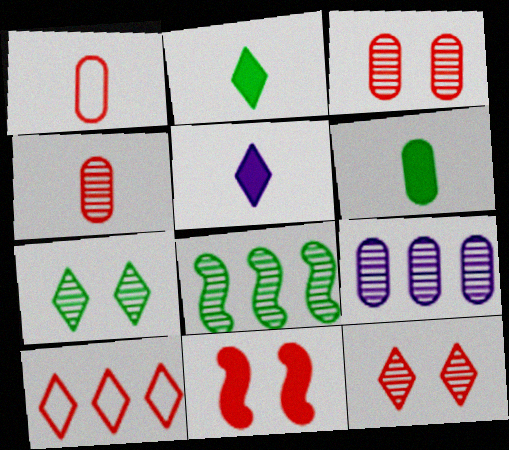[[4, 10, 11], 
[5, 7, 10]]